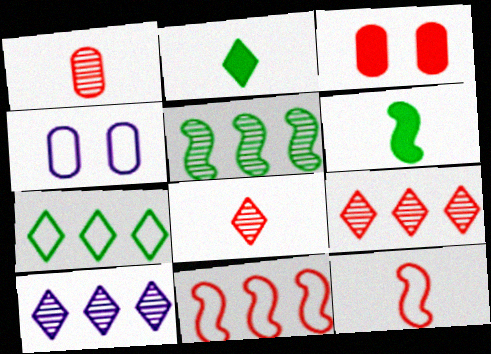[[3, 8, 11], 
[3, 9, 12], 
[4, 6, 9], 
[4, 7, 12]]